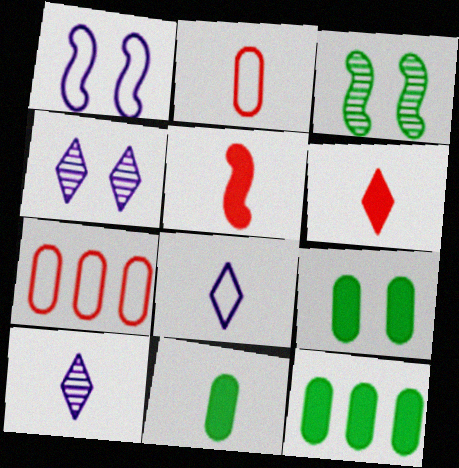[[9, 11, 12]]